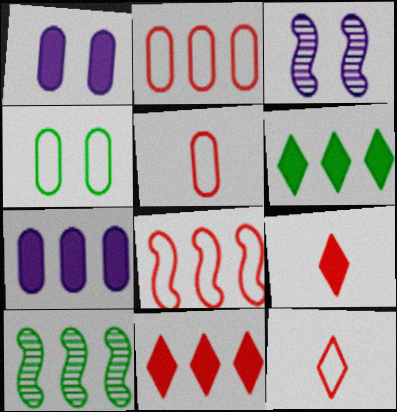[[1, 10, 12], 
[3, 5, 6]]